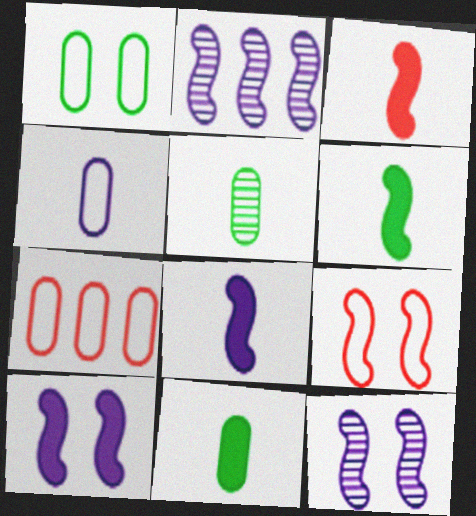[[1, 4, 7], 
[2, 6, 9], 
[3, 6, 8]]